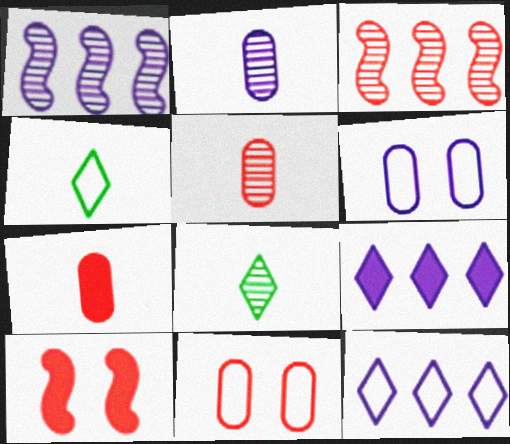[]